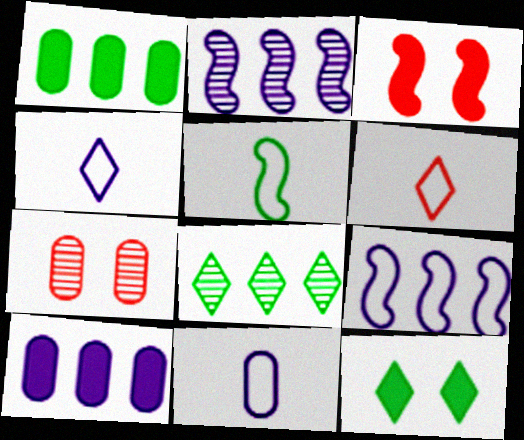[[1, 7, 11], 
[2, 3, 5], 
[3, 8, 11], 
[5, 6, 11]]